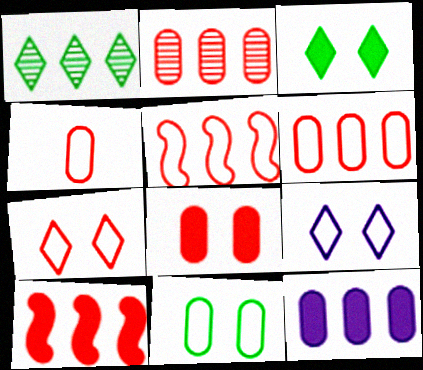[[1, 5, 12], 
[2, 4, 8], 
[4, 5, 7]]